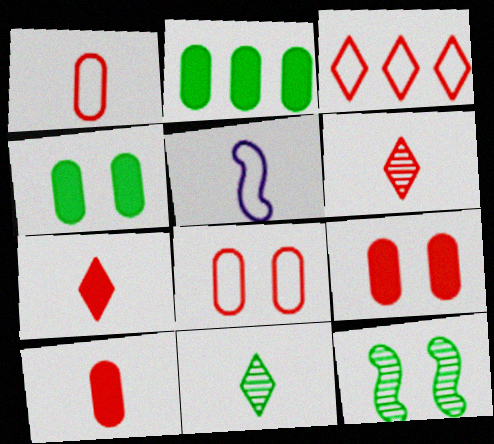[[5, 10, 11]]